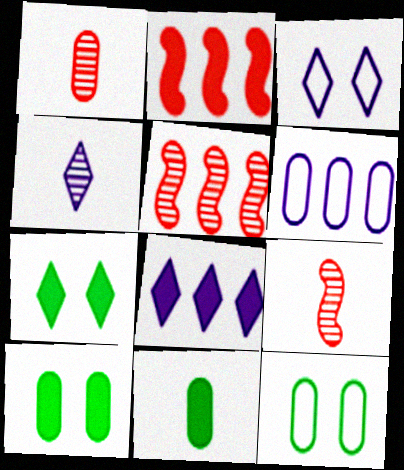[[1, 6, 10], 
[2, 4, 12], 
[3, 4, 8], 
[3, 5, 11], 
[6, 7, 9], 
[8, 9, 12]]